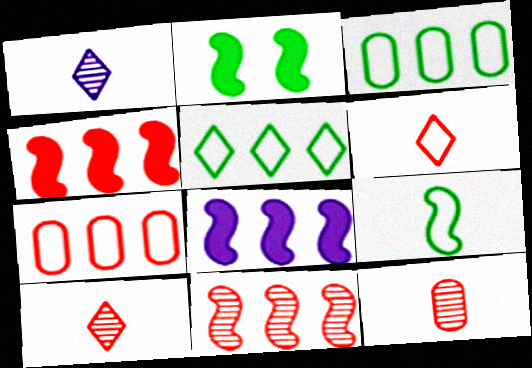[[1, 2, 7]]